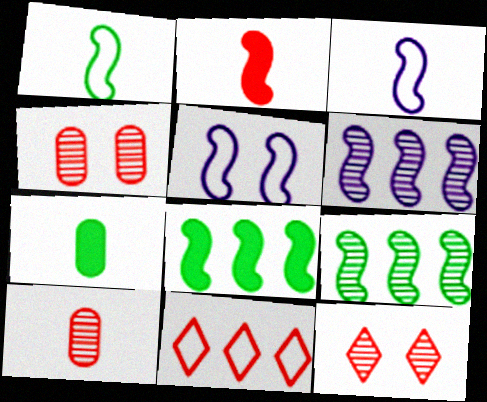[[2, 4, 11], 
[2, 5, 9]]